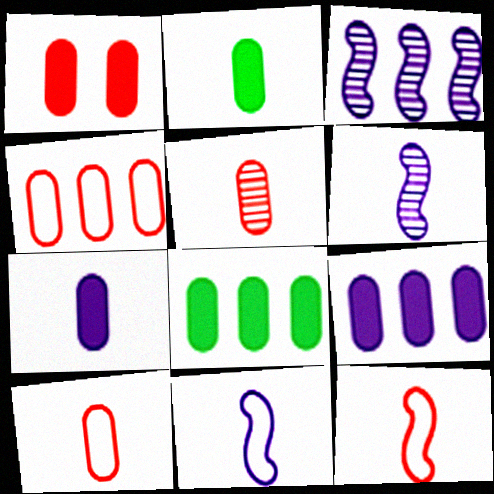[[1, 2, 9], 
[1, 4, 5], 
[1, 7, 8]]